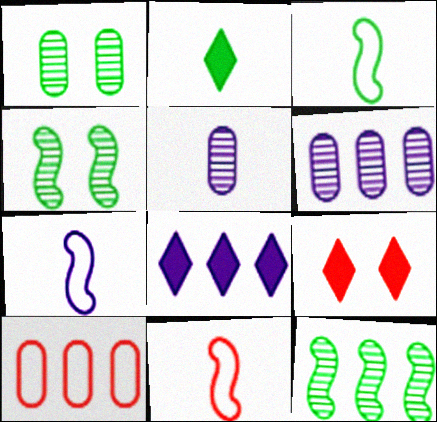[[1, 8, 11], 
[2, 5, 11], 
[2, 8, 9], 
[3, 6, 9], 
[3, 7, 11], 
[8, 10, 12]]